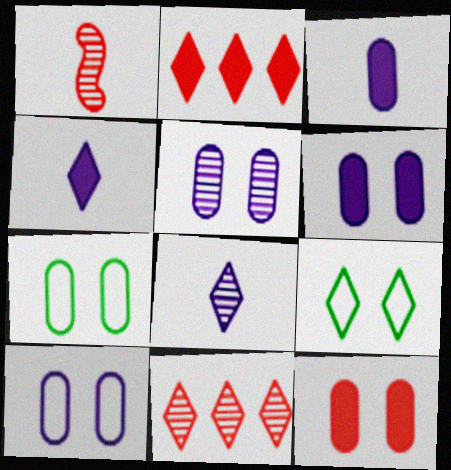[[2, 8, 9], 
[4, 9, 11], 
[5, 6, 10], 
[5, 7, 12]]